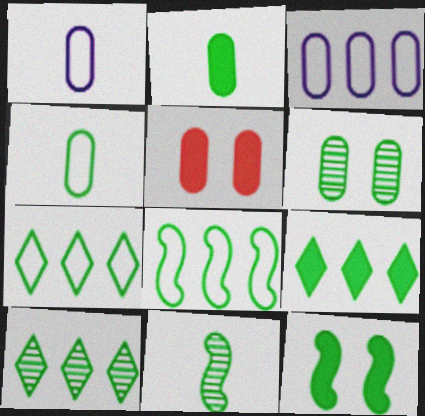[[2, 9, 12], 
[4, 10, 12], 
[6, 10, 11], 
[7, 9, 10], 
[8, 11, 12]]